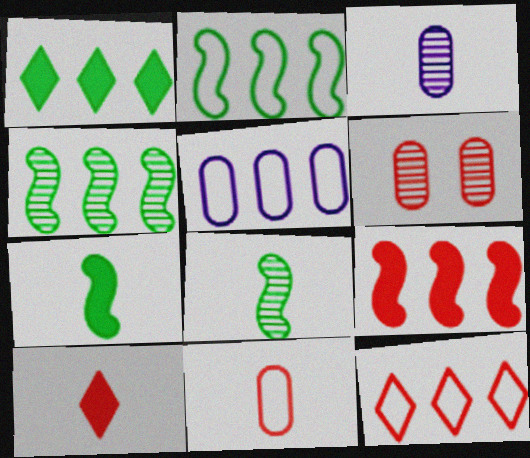[[2, 5, 12]]